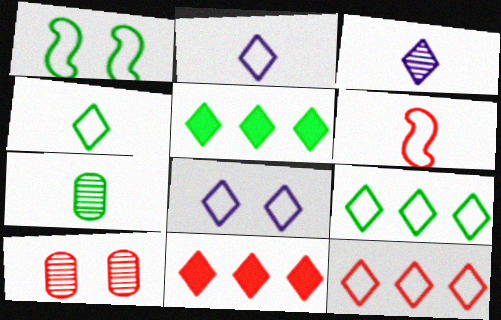[[1, 5, 7], 
[4, 8, 12], 
[6, 10, 11]]